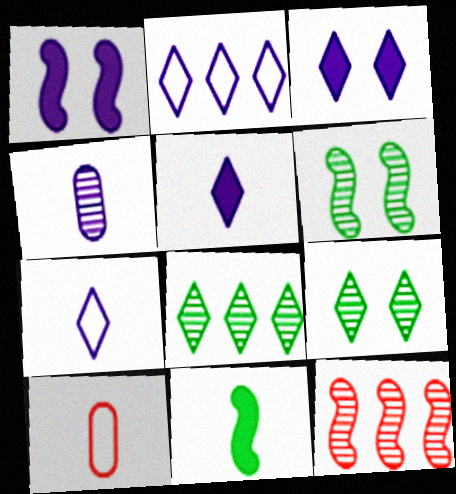[[1, 2, 4], 
[1, 8, 10], 
[4, 9, 12]]